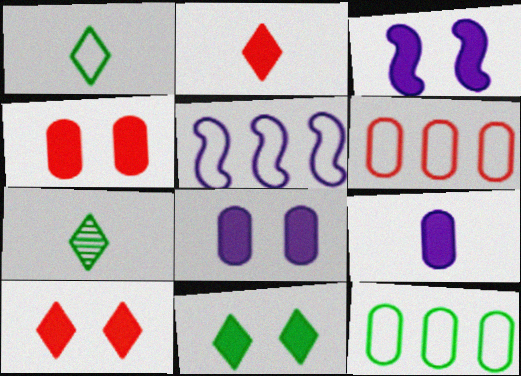[[3, 4, 11], 
[3, 6, 7], 
[4, 5, 7]]